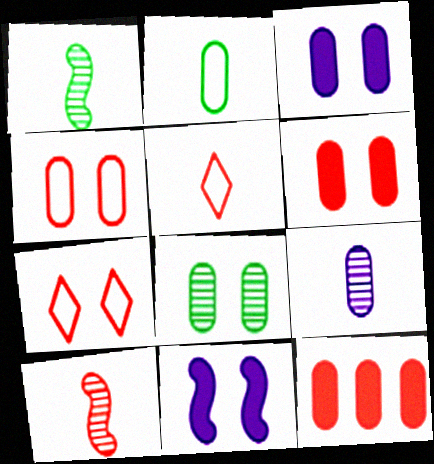[[3, 4, 8], 
[7, 8, 11], 
[7, 10, 12]]